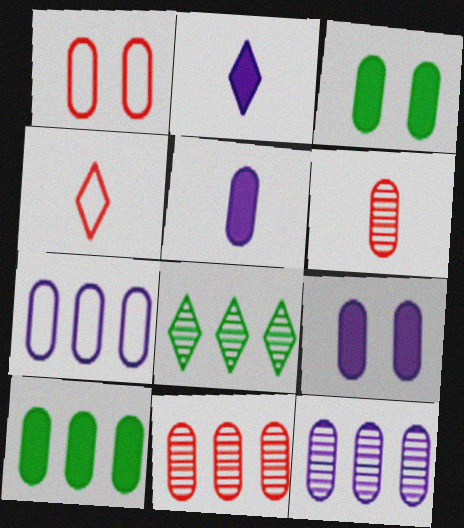[[3, 6, 7], 
[7, 10, 11]]